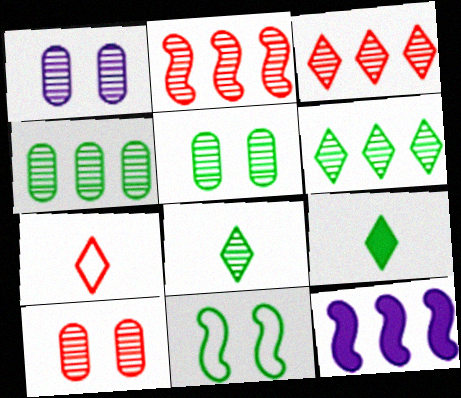[[1, 2, 8], 
[1, 5, 10], 
[4, 9, 11], 
[5, 7, 12]]